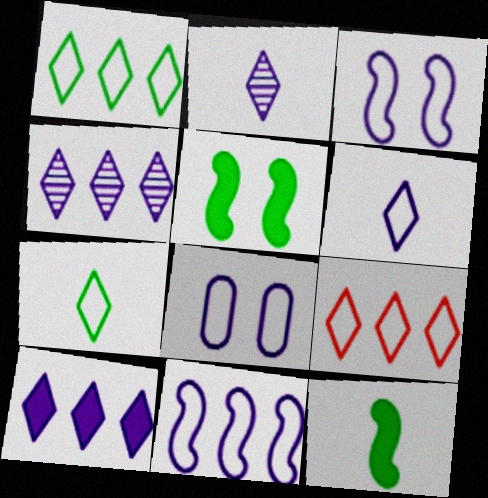[[6, 8, 11]]